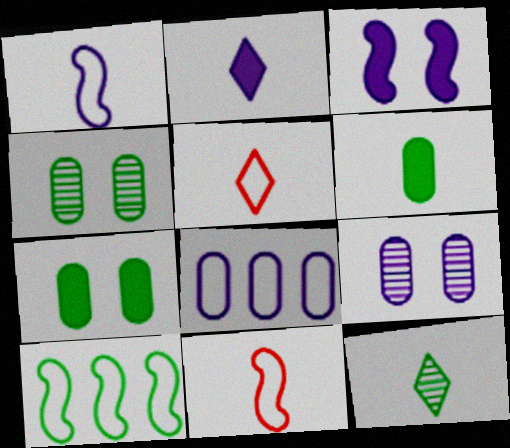[[2, 5, 12], 
[7, 10, 12]]